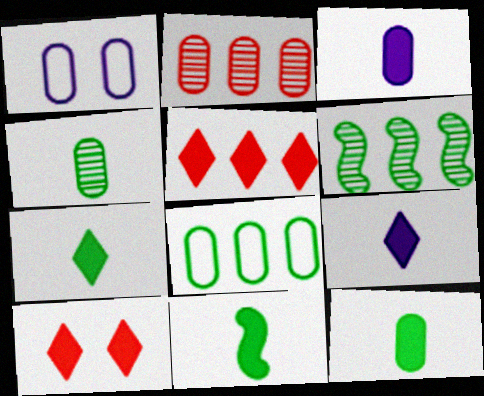[[1, 2, 12], 
[7, 11, 12]]